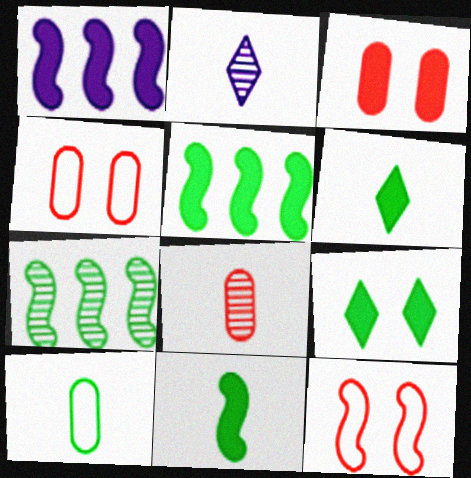[[1, 3, 6], 
[2, 4, 5], 
[7, 9, 10]]